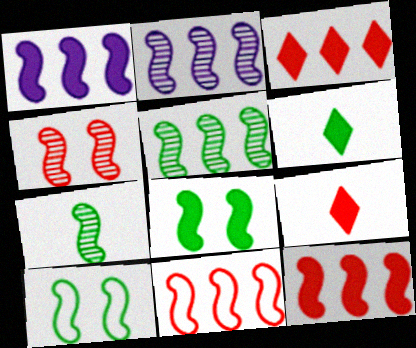[[1, 5, 11], 
[2, 4, 7]]